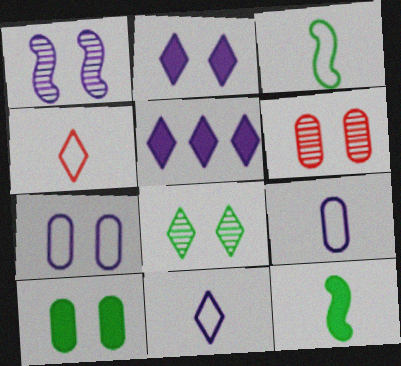[[1, 2, 7], 
[1, 5, 9], 
[1, 6, 8], 
[3, 4, 9], 
[3, 5, 6], 
[4, 5, 8], 
[6, 7, 10]]